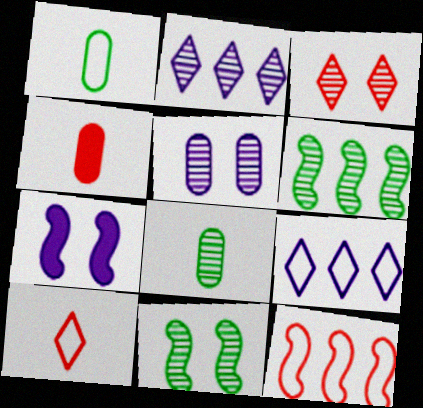[[3, 4, 12], 
[3, 5, 11], 
[4, 9, 11]]